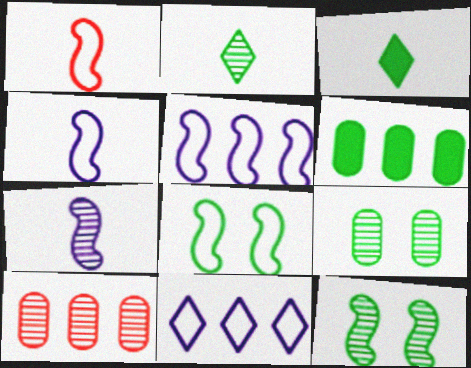[[1, 5, 8], 
[2, 6, 8]]